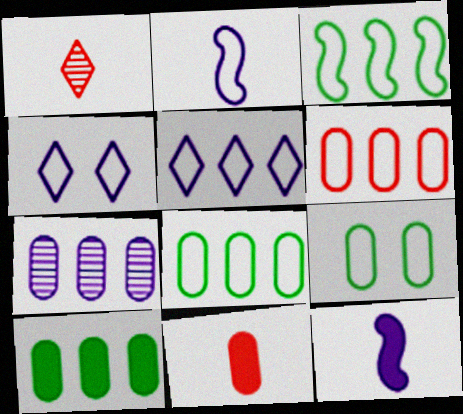[[3, 5, 6], 
[4, 7, 12], 
[6, 7, 10], 
[7, 9, 11]]